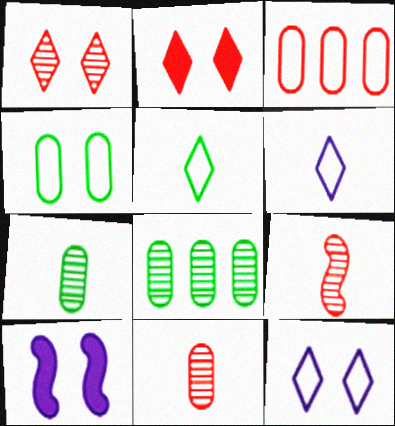[[1, 4, 10], 
[2, 3, 9]]